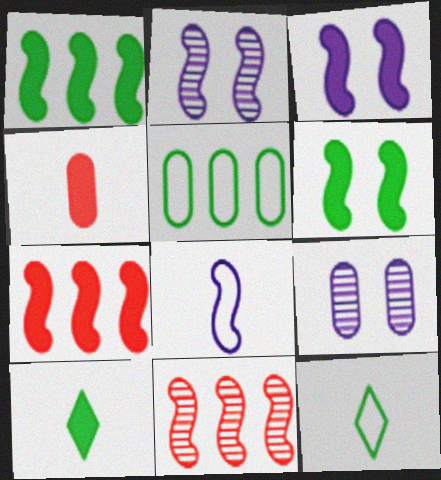[[4, 5, 9], 
[6, 8, 11], 
[7, 9, 12]]